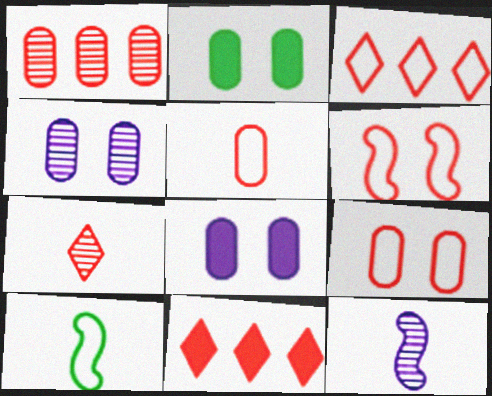[[2, 3, 12], 
[2, 4, 9], 
[3, 5, 6], 
[4, 10, 11]]